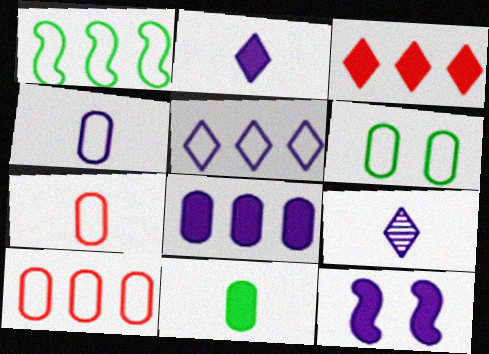[[1, 5, 10], 
[2, 8, 12], 
[3, 11, 12], 
[4, 6, 10]]